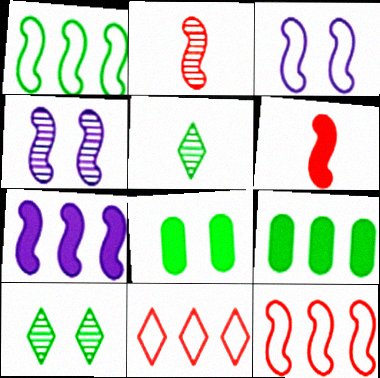[[1, 4, 6], 
[1, 5, 8]]